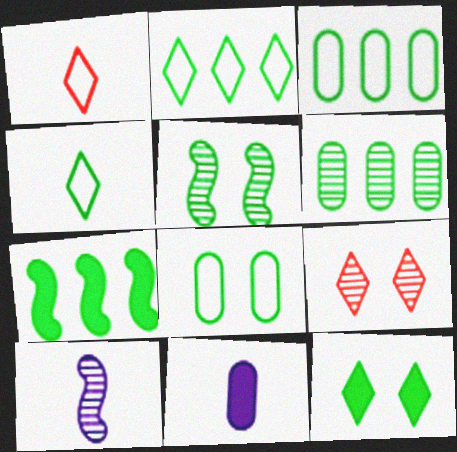[[2, 6, 7], 
[5, 8, 12], 
[6, 9, 10]]